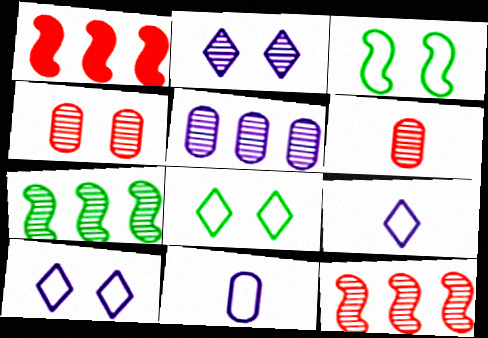[[2, 6, 7]]